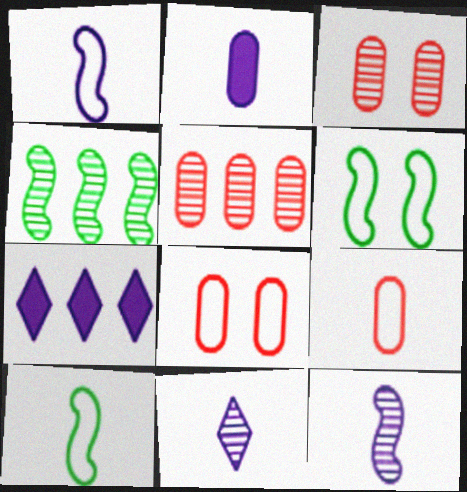[[1, 2, 11], 
[3, 4, 11], 
[3, 7, 10]]